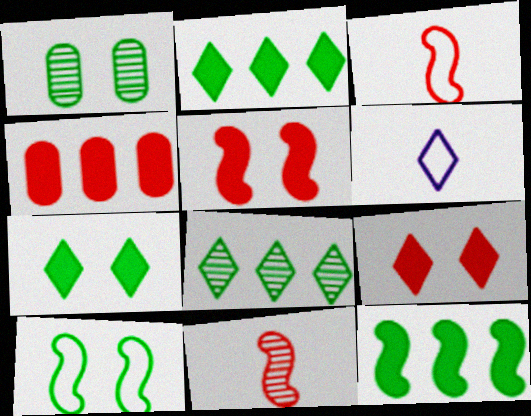[[1, 7, 10], 
[6, 8, 9]]